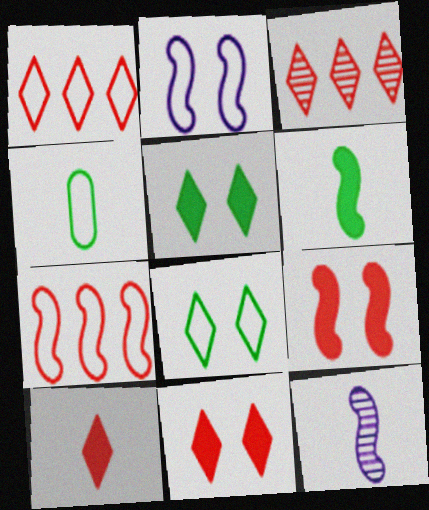[[1, 2, 4], 
[4, 10, 12]]